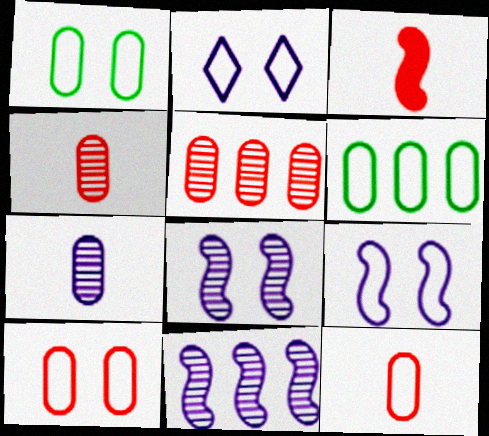[]